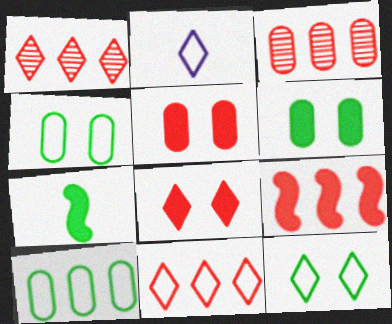[[2, 11, 12], 
[3, 9, 11]]